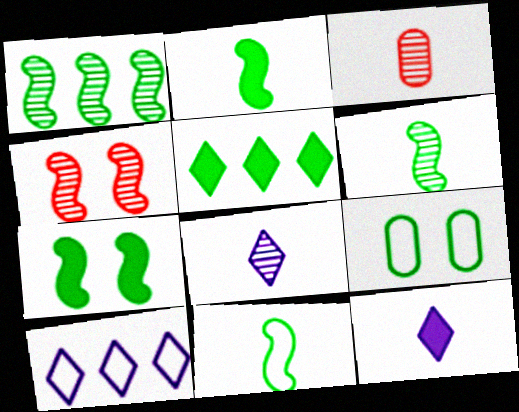[[1, 7, 11], 
[2, 6, 11], 
[3, 6, 8], 
[3, 7, 10], 
[3, 11, 12], 
[5, 6, 9]]